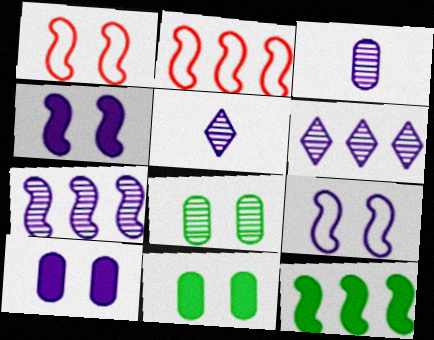[[2, 5, 11], 
[2, 7, 12]]